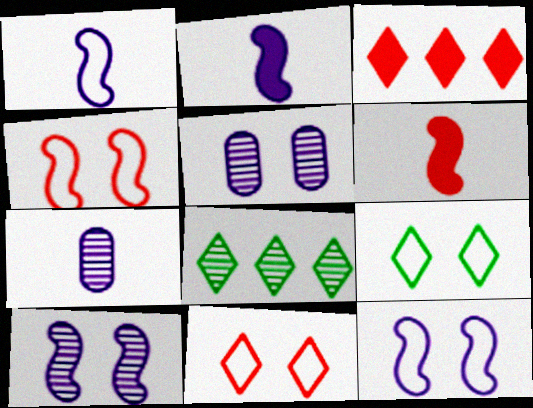[]